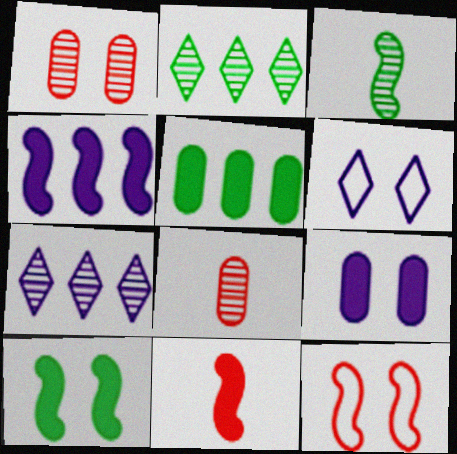[[1, 3, 7], 
[1, 6, 10], 
[3, 4, 12], 
[4, 10, 11]]